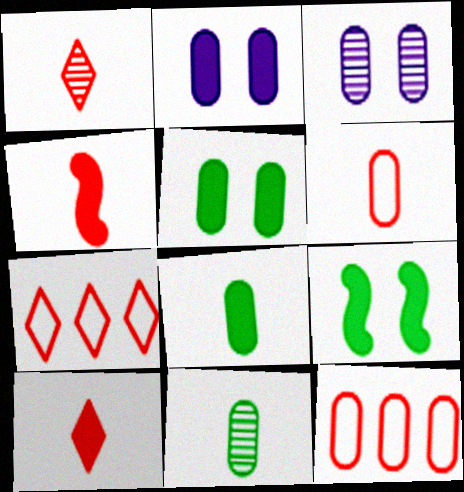[[1, 4, 6], 
[2, 11, 12], 
[3, 8, 12]]